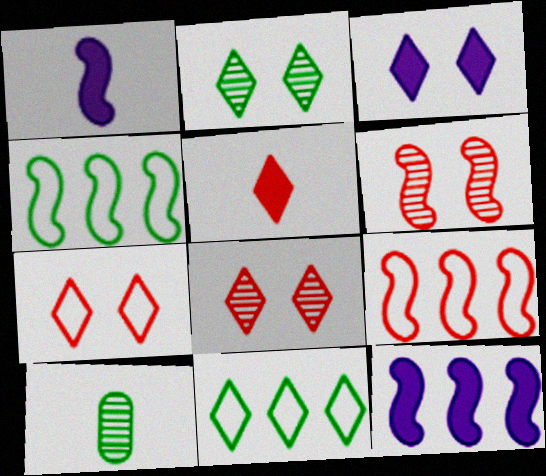[[1, 4, 6], 
[2, 3, 7], 
[3, 9, 10], 
[7, 10, 12]]